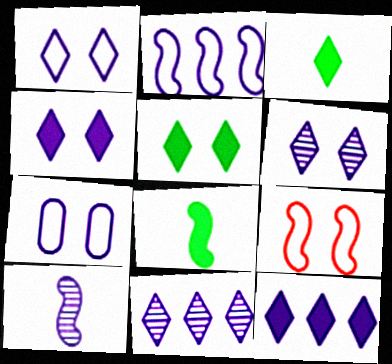[[1, 4, 6], 
[7, 10, 12]]